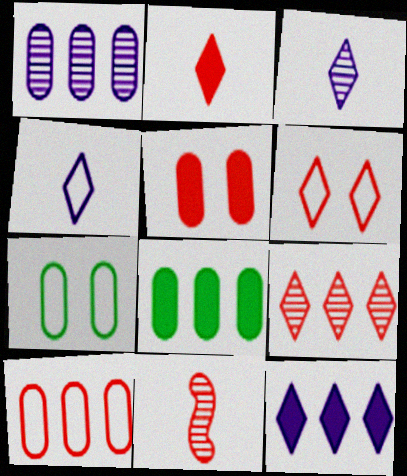[[1, 8, 10], 
[2, 6, 9], 
[7, 11, 12]]